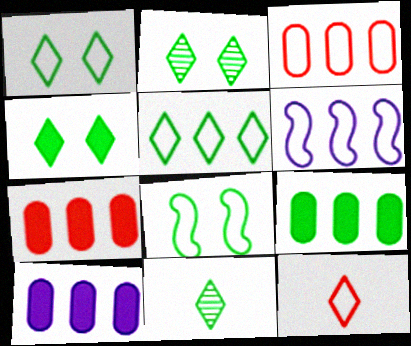[[1, 2, 4], 
[3, 5, 6], 
[4, 5, 11], 
[7, 9, 10], 
[8, 9, 11]]